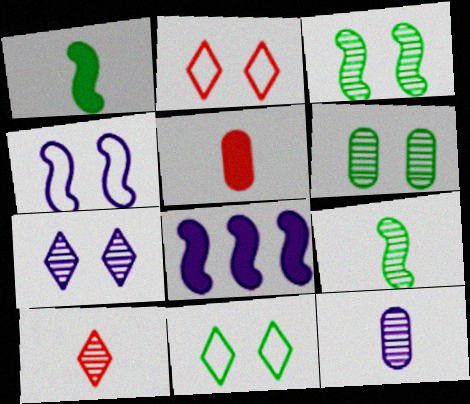[[9, 10, 12]]